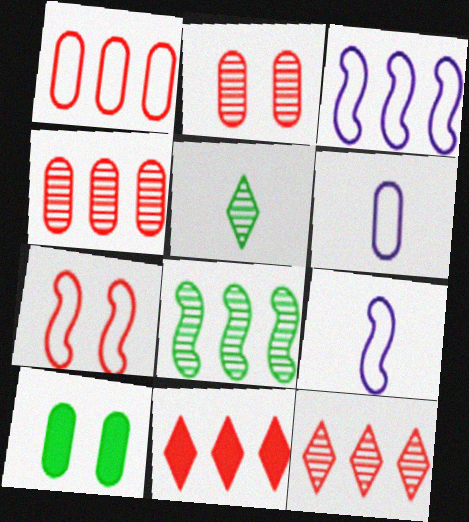[[4, 6, 10], 
[9, 10, 12]]